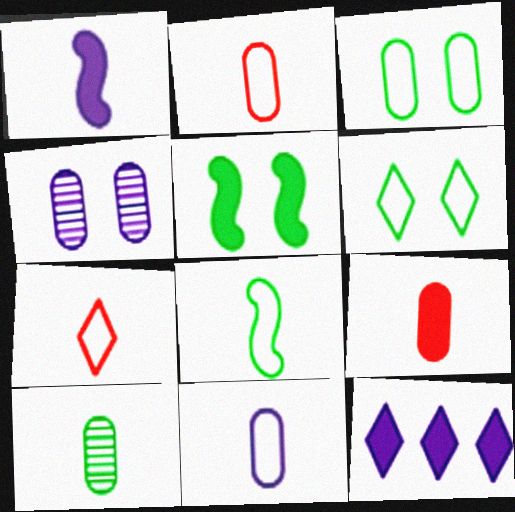[[1, 7, 10], 
[5, 9, 12], 
[7, 8, 11], 
[9, 10, 11]]